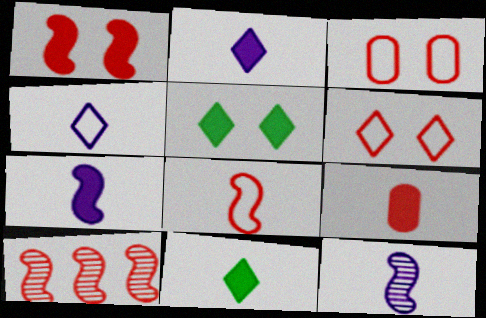[[1, 8, 10], 
[6, 9, 10], 
[7, 9, 11]]